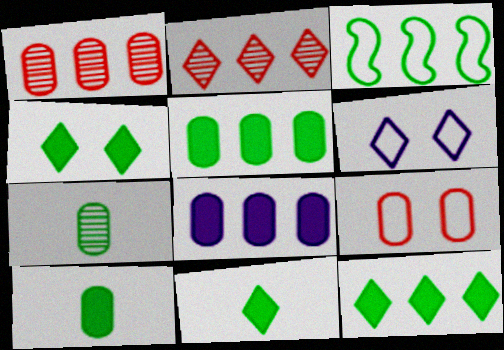[[2, 3, 8], 
[2, 6, 11], 
[3, 4, 7], 
[4, 11, 12], 
[7, 8, 9]]